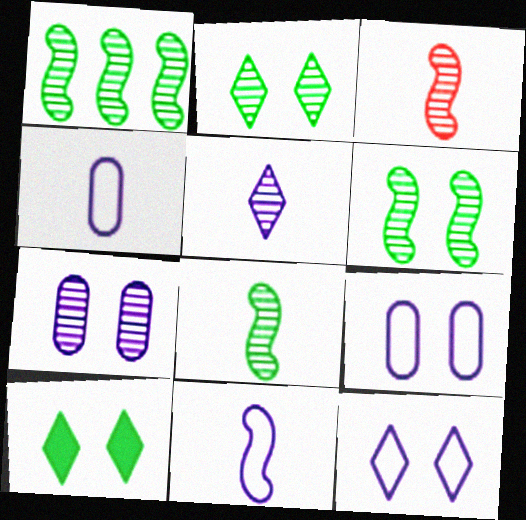[[1, 6, 8]]